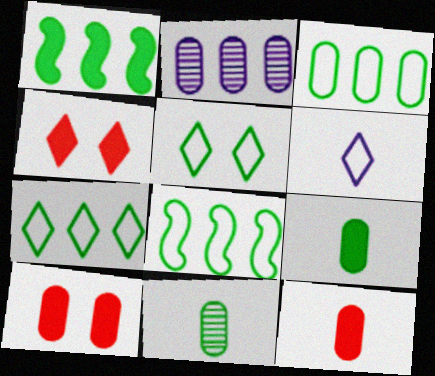[[1, 5, 11], 
[3, 7, 8]]